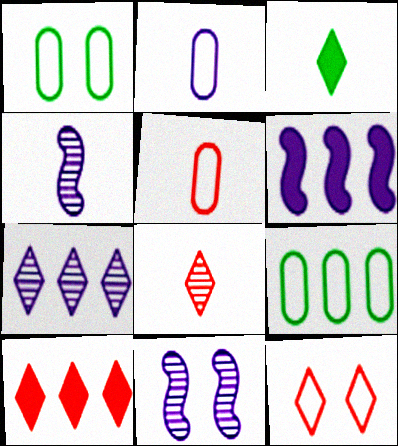[[1, 4, 10], 
[1, 6, 8], 
[3, 4, 5], 
[3, 7, 12], 
[8, 10, 12]]